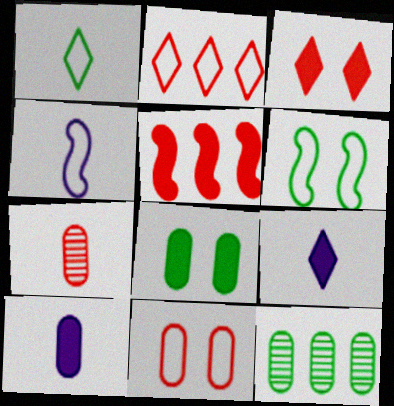[[3, 4, 12], 
[5, 8, 9], 
[10, 11, 12]]